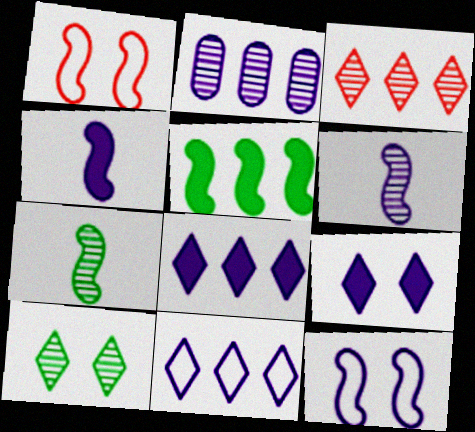[[1, 5, 6]]